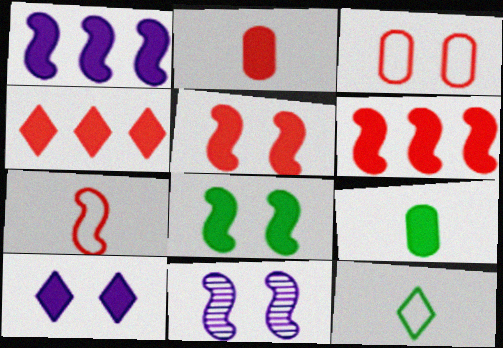[[2, 4, 5], 
[6, 9, 10]]